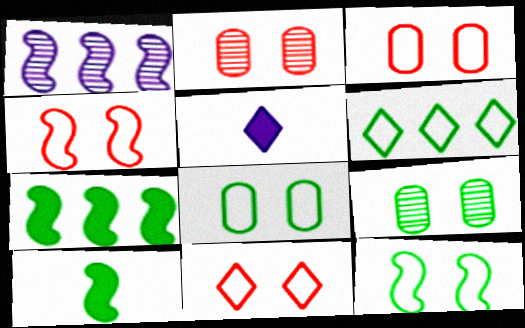[[1, 4, 10], 
[3, 4, 11], 
[6, 9, 10]]